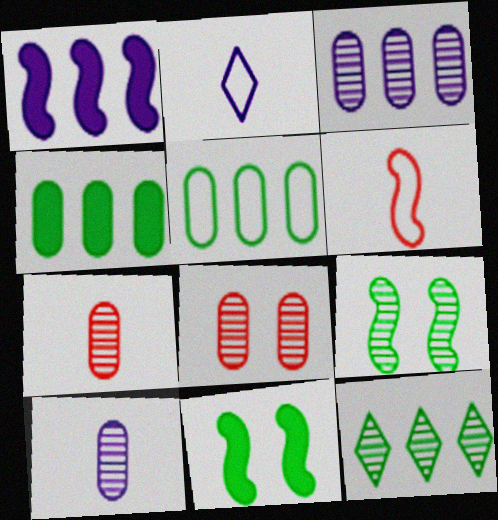[[1, 6, 9]]